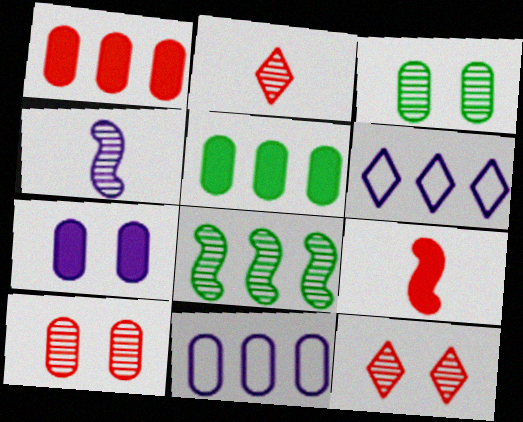[[1, 6, 8], 
[3, 6, 9], 
[4, 6, 7]]